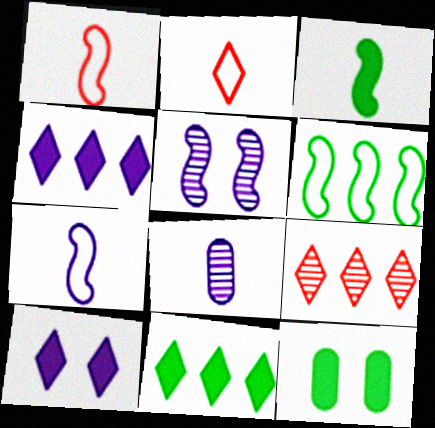[[2, 3, 8], 
[3, 11, 12], 
[7, 9, 12]]